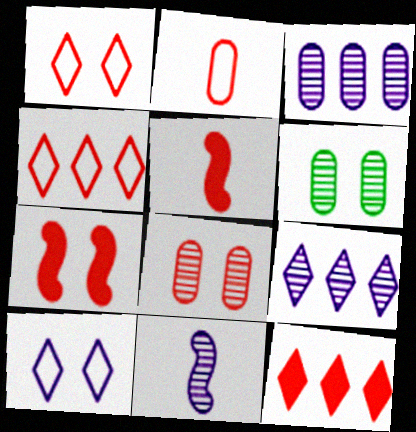[[1, 7, 8], 
[4, 5, 8], 
[6, 7, 10]]